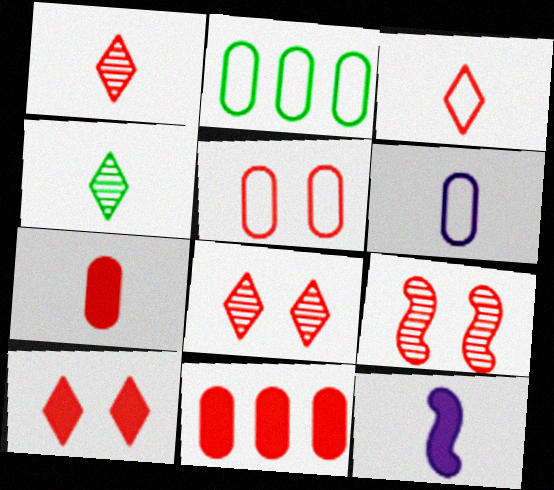[[2, 5, 6], 
[2, 8, 12], 
[3, 9, 11], 
[5, 9, 10]]